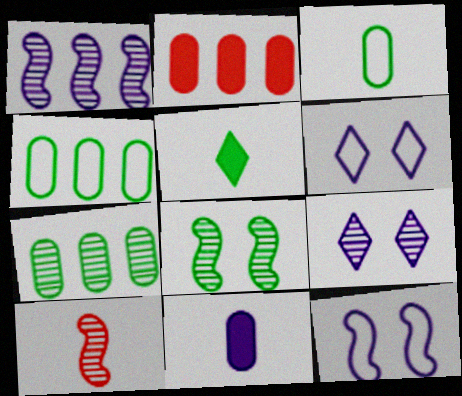[[1, 6, 11], 
[1, 8, 10], 
[4, 5, 8], 
[7, 9, 10]]